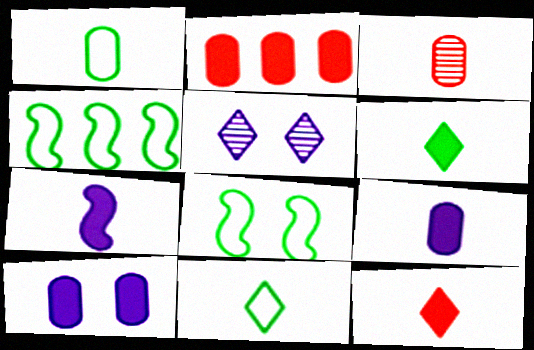[[1, 3, 9], 
[3, 7, 11]]